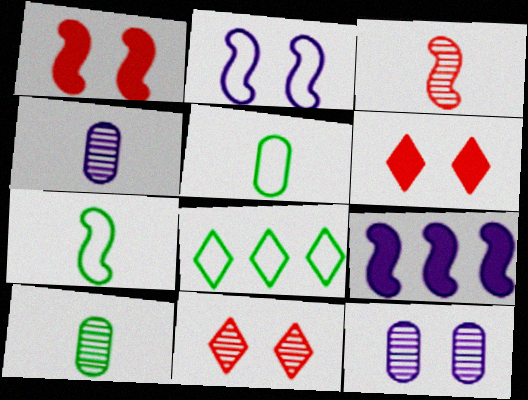[[1, 4, 8], 
[5, 9, 11]]